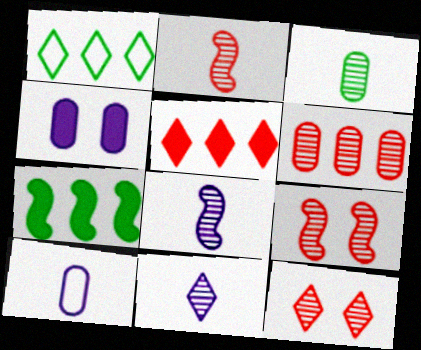[[1, 2, 4], 
[2, 3, 11], 
[2, 6, 12], 
[7, 10, 12]]